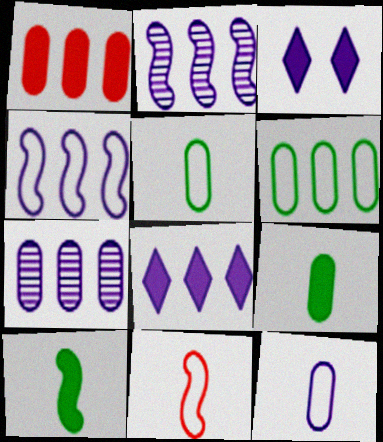[[1, 3, 10], 
[1, 6, 7], 
[2, 3, 12], 
[4, 7, 8]]